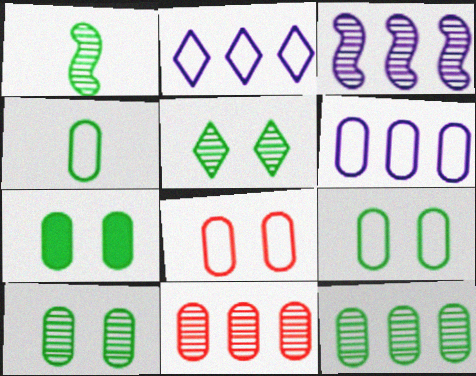[[1, 5, 12], 
[4, 6, 8], 
[4, 7, 12], 
[7, 9, 10]]